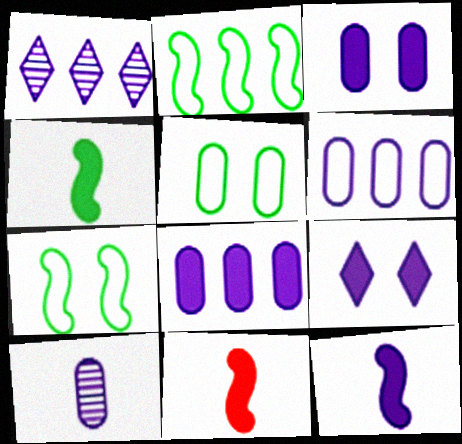[[1, 5, 11], 
[3, 6, 10], 
[4, 11, 12], 
[8, 9, 12]]